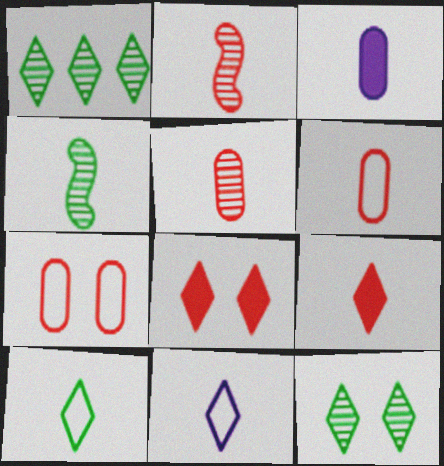[[1, 8, 11], 
[2, 3, 10], 
[2, 6, 9]]